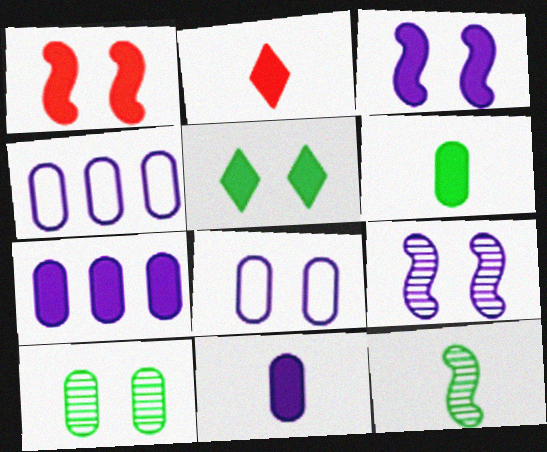[]